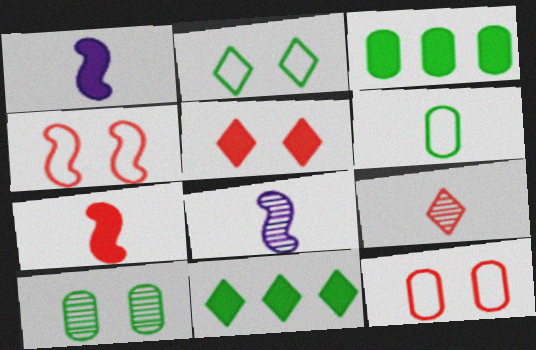[[1, 3, 5], 
[1, 6, 9], 
[3, 6, 10], 
[8, 11, 12]]